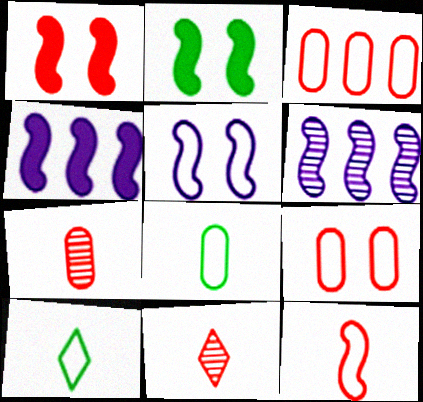[[1, 3, 11], 
[2, 6, 12], 
[3, 5, 10]]